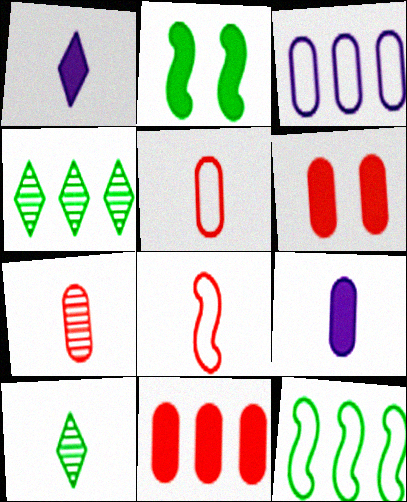[[1, 2, 11], 
[8, 9, 10]]